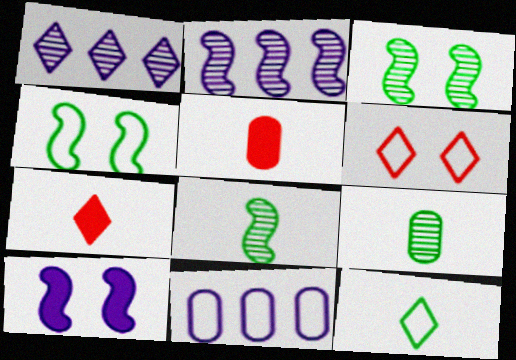[[1, 4, 5], 
[3, 7, 11]]